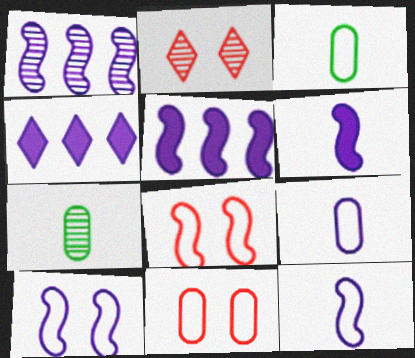[[1, 2, 7], 
[1, 6, 10], 
[2, 3, 5], 
[4, 7, 8]]